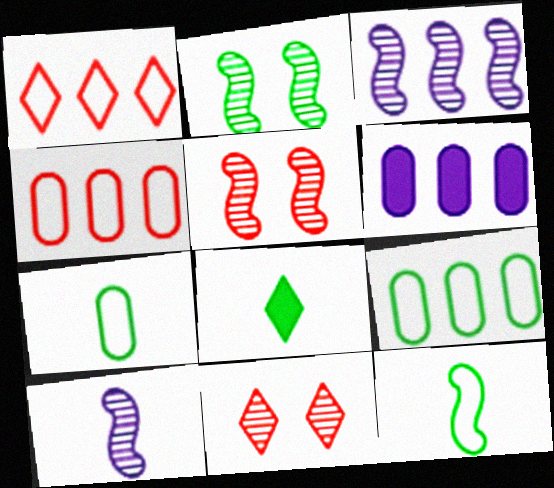[[2, 8, 9], 
[6, 11, 12]]